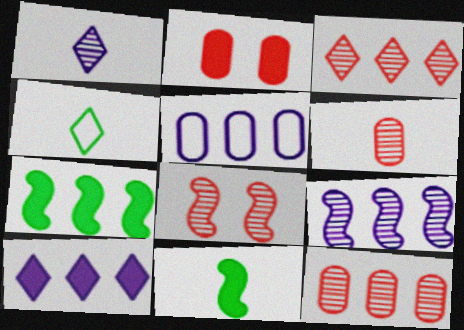[[2, 4, 9], 
[2, 10, 11], 
[3, 5, 7], 
[3, 6, 8], 
[5, 9, 10]]